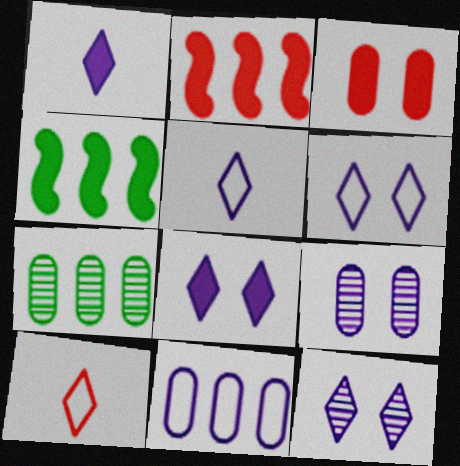[[1, 3, 4], 
[4, 9, 10], 
[6, 8, 12]]